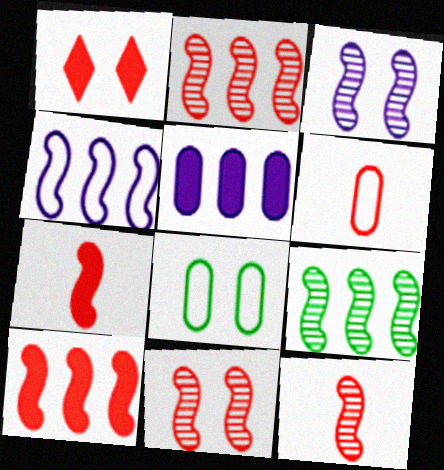[[1, 2, 6], 
[1, 3, 8], 
[2, 11, 12], 
[3, 9, 12], 
[4, 9, 10]]